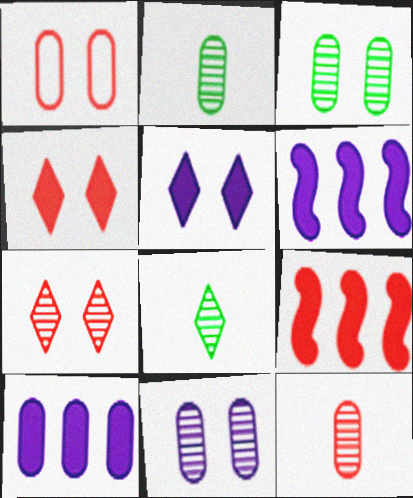[[1, 2, 10], 
[1, 6, 8]]